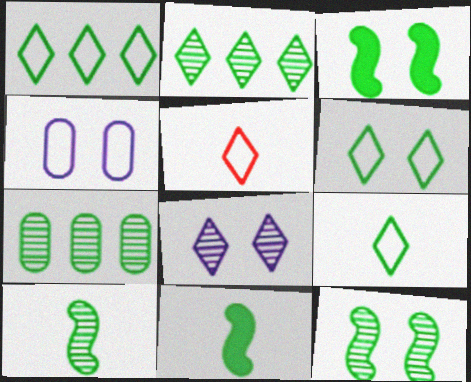[[1, 6, 9], 
[3, 7, 9], 
[6, 7, 11]]